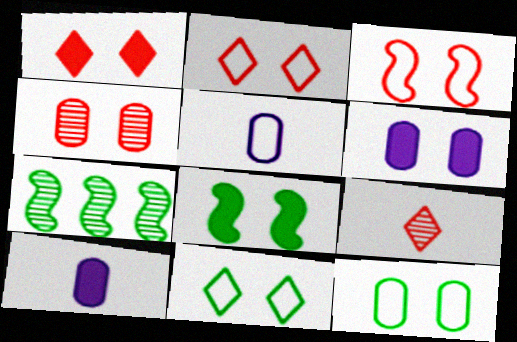[[1, 3, 4], 
[1, 5, 7], 
[1, 6, 8], 
[2, 7, 10], 
[4, 6, 12]]